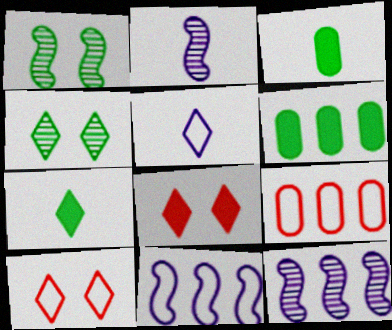[[2, 6, 10], 
[3, 10, 12]]